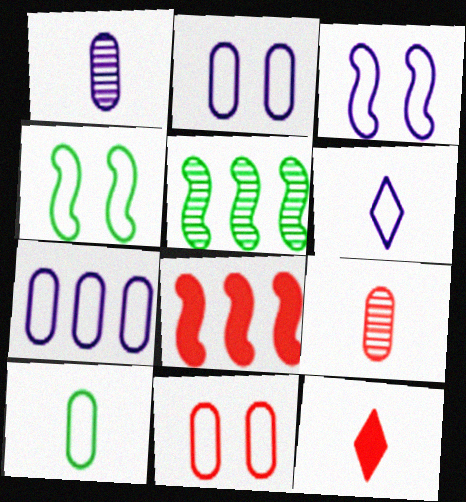[[2, 5, 12], 
[3, 6, 7], 
[7, 10, 11]]